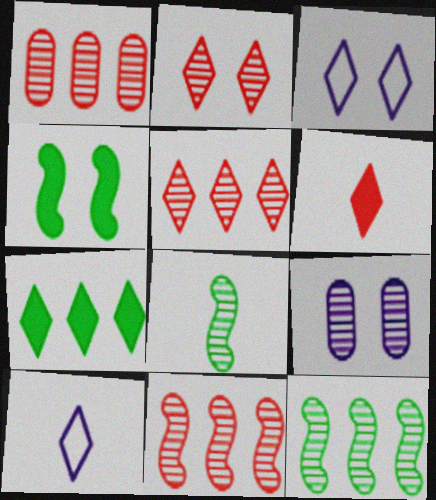[[1, 4, 10], 
[1, 5, 11], 
[2, 7, 10], 
[5, 8, 9]]